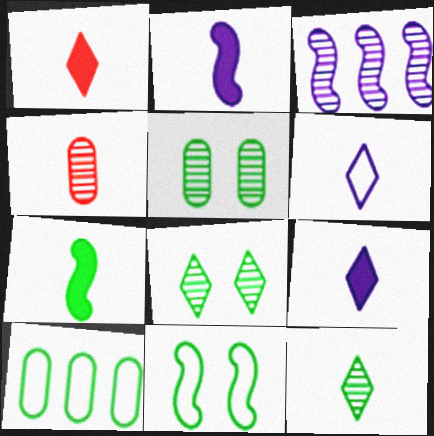[[1, 6, 12], 
[3, 4, 8], 
[4, 6, 7], 
[7, 8, 10]]